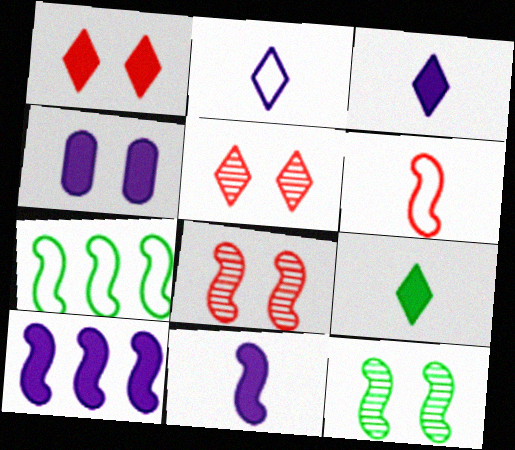[[3, 4, 10], 
[6, 10, 12], 
[7, 8, 11]]